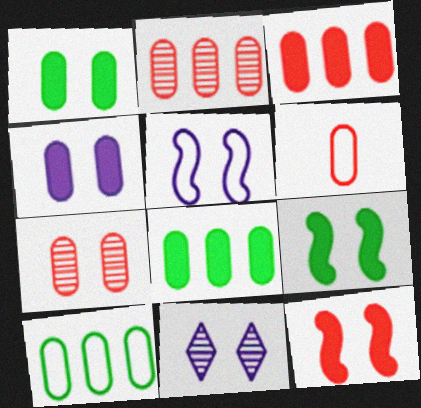[[3, 6, 7], 
[4, 5, 11]]